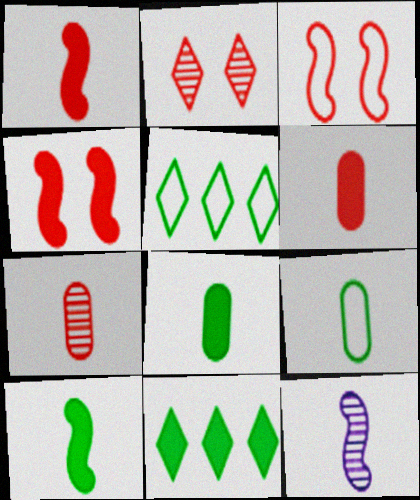[]